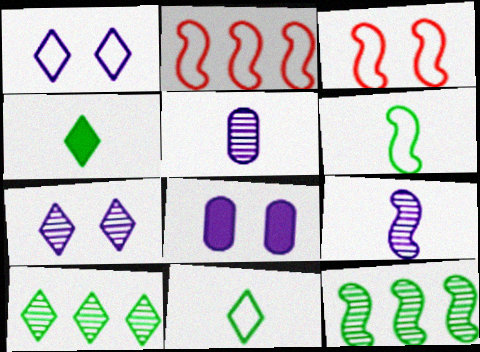[]